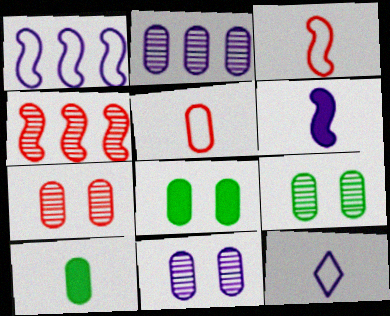[[2, 5, 8], 
[4, 8, 12], 
[7, 9, 11]]